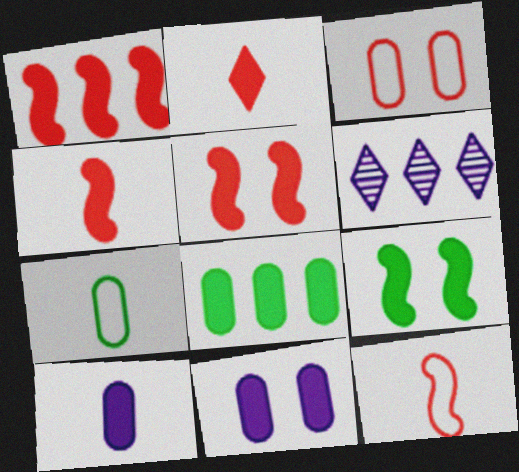[[1, 4, 5], 
[5, 6, 7]]